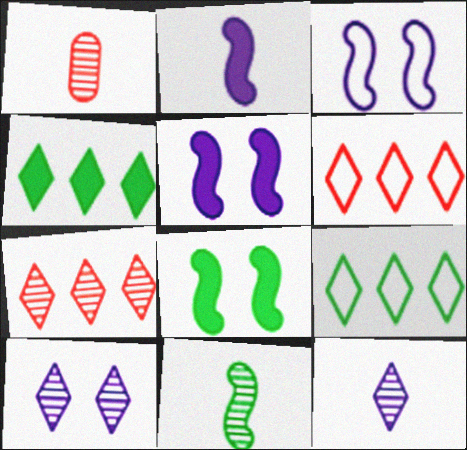[[1, 3, 4], 
[1, 5, 9], 
[1, 11, 12]]